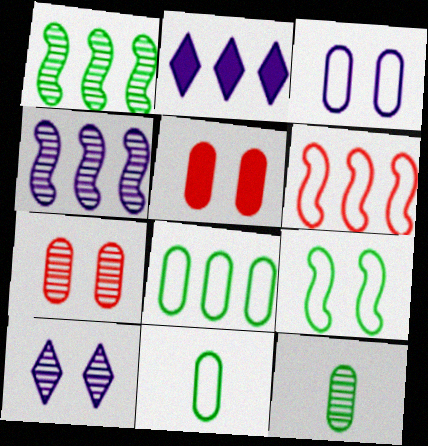[[5, 9, 10]]